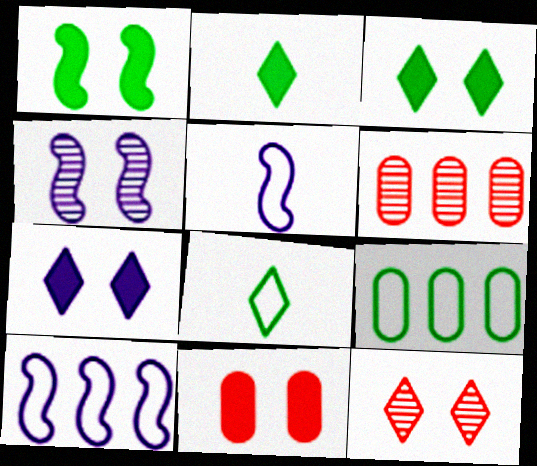[[1, 7, 11], 
[3, 5, 6]]